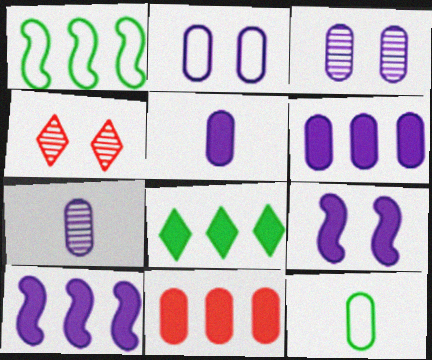[[1, 4, 5], 
[2, 6, 7], 
[3, 11, 12], 
[4, 10, 12], 
[8, 10, 11]]